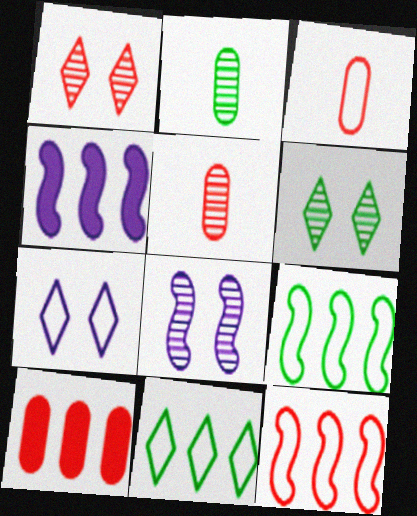[[3, 4, 6], 
[3, 7, 9]]